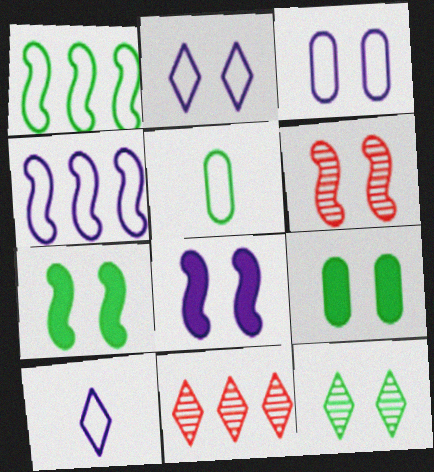[[2, 6, 9], 
[3, 4, 10], 
[5, 8, 11]]